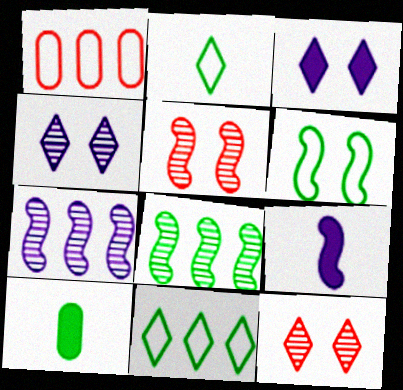[]